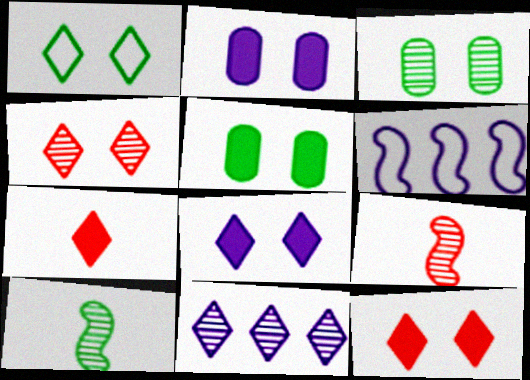[[1, 4, 8], 
[1, 7, 11], 
[3, 6, 7], 
[3, 9, 11]]